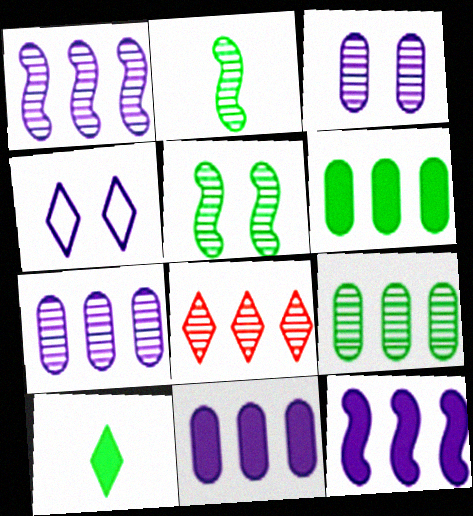[[1, 8, 9], 
[2, 3, 8], 
[4, 8, 10]]